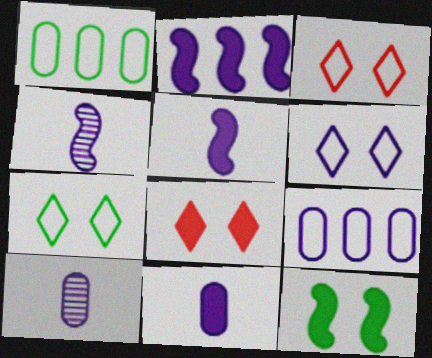[[1, 4, 8], 
[2, 6, 10], 
[3, 6, 7]]